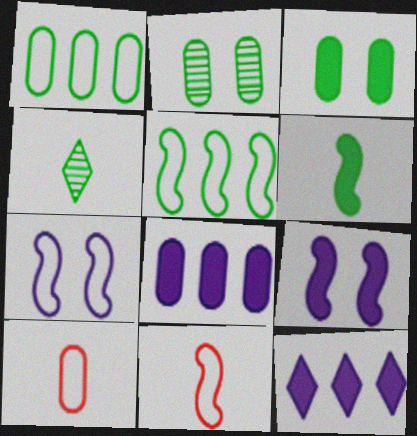[[2, 8, 10], 
[2, 11, 12], 
[3, 4, 5], 
[5, 7, 11]]